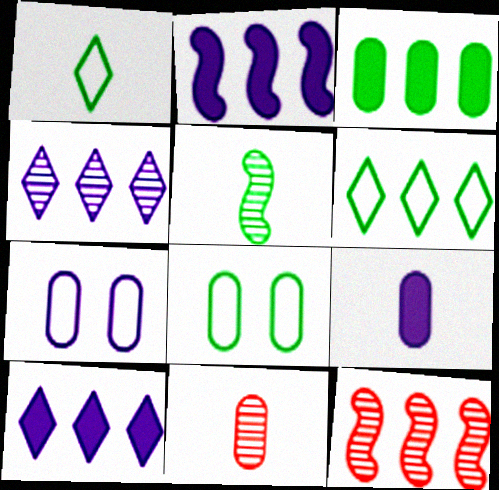[[3, 7, 11]]